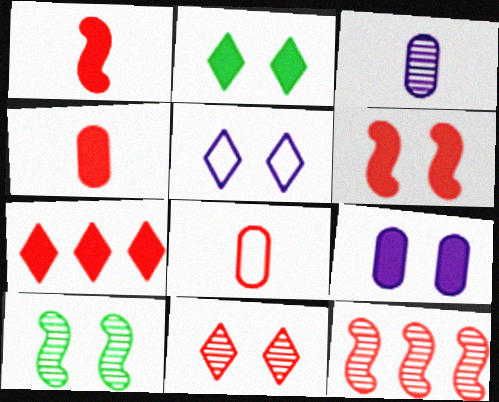[[2, 5, 11], 
[2, 6, 9], 
[4, 6, 7]]